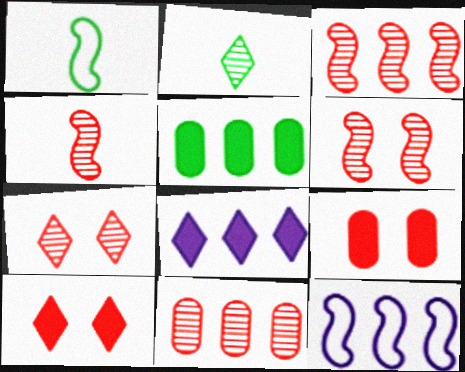[[2, 9, 12], 
[3, 4, 6], 
[4, 7, 11]]